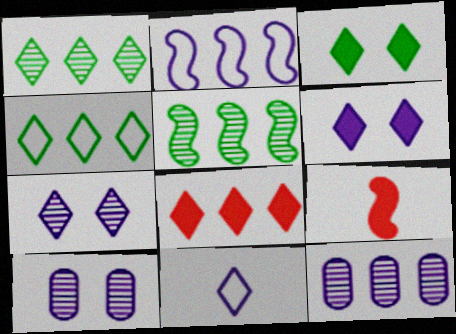[[4, 9, 10]]